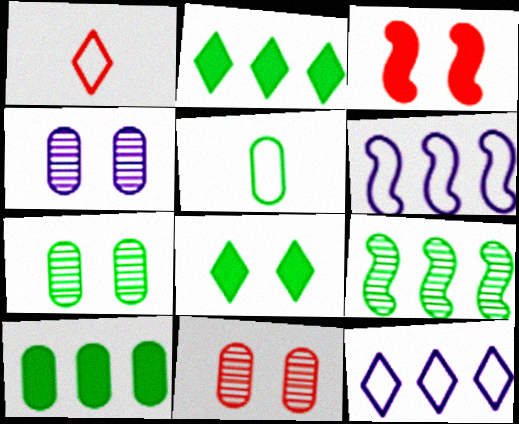[[4, 7, 11], 
[5, 7, 10], 
[5, 8, 9]]